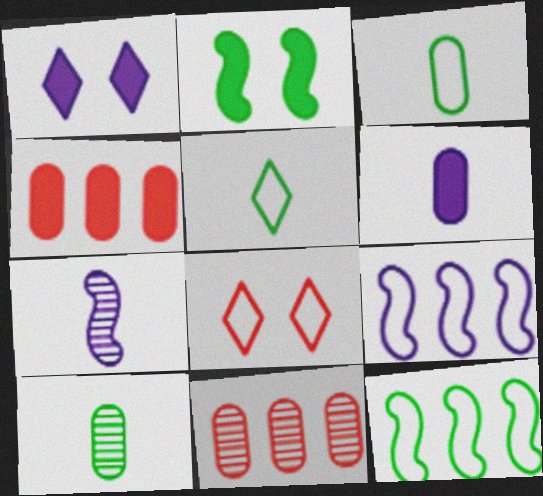[[3, 8, 9]]